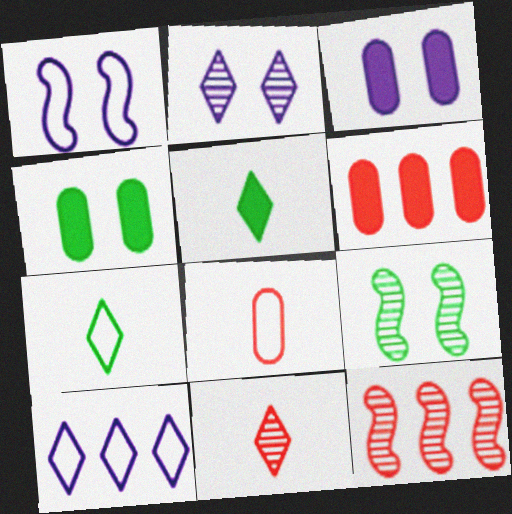[[1, 2, 3], 
[3, 7, 12]]